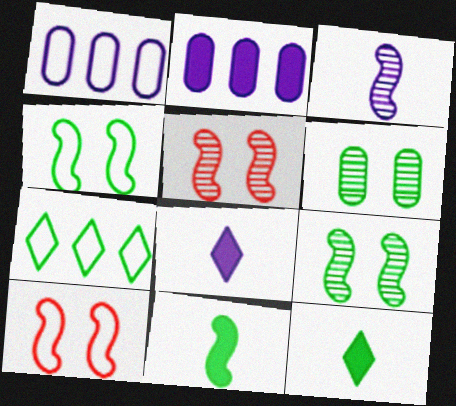[[1, 5, 12], 
[6, 7, 11]]